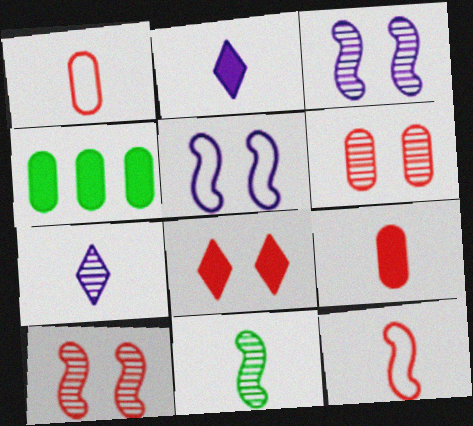[[1, 2, 11]]